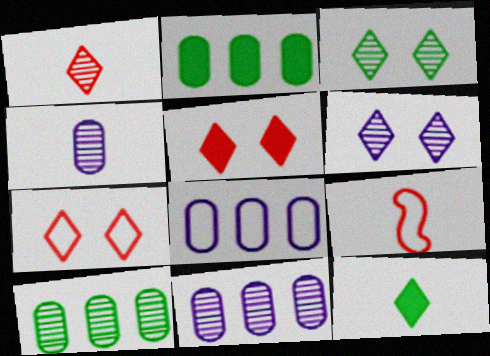[[2, 6, 9], 
[4, 9, 12]]